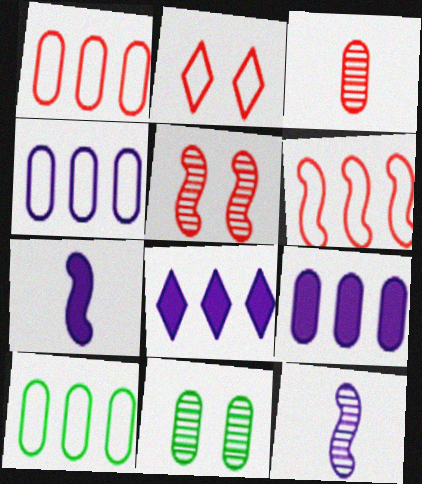[[1, 4, 10]]